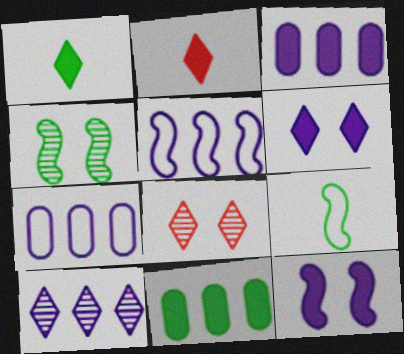[[2, 4, 7], 
[2, 11, 12], 
[3, 5, 10], 
[3, 8, 9]]